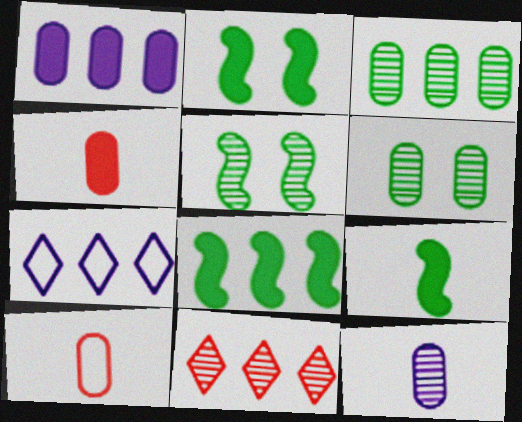[[1, 6, 10], 
[2, 8, 9], 
[4, 5, 7], 
[5, 11, 12]]